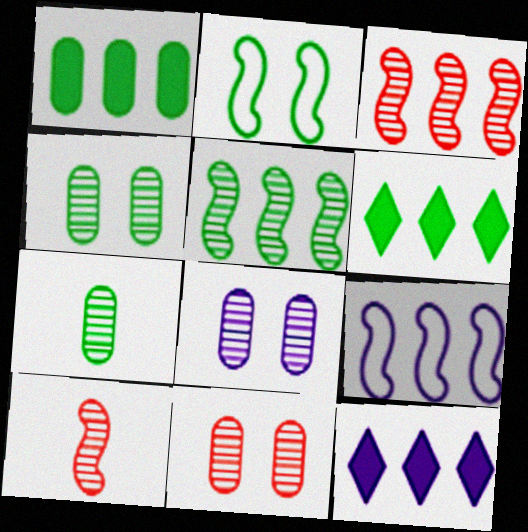[[2, 6, 7], 
[4, 8, 11]]